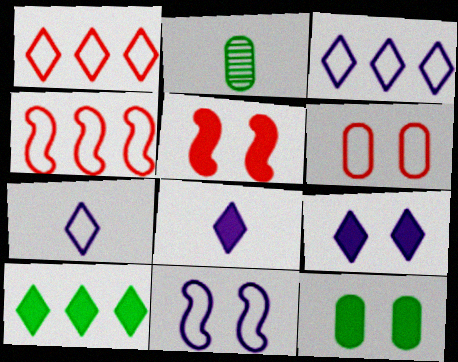[[2, 3, 5], 
[2, 4, 9], 
[5, 9, 12]]